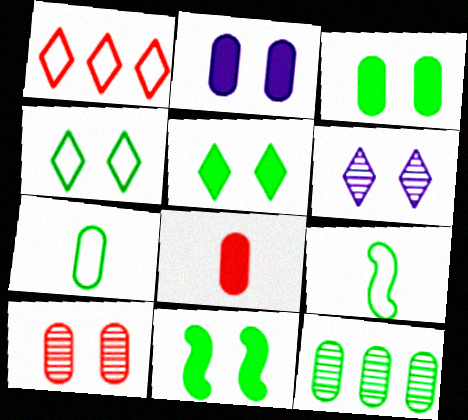[[3, 5, 11], 
[3, 7, 12], 
[5, 9, 12]]